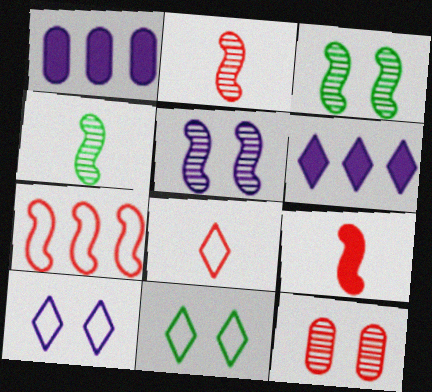[[1, 2, 11], 
[1, 3, 8]]